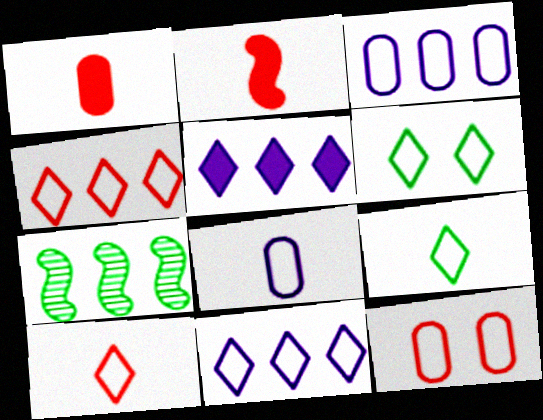[[6, 10, 11]]